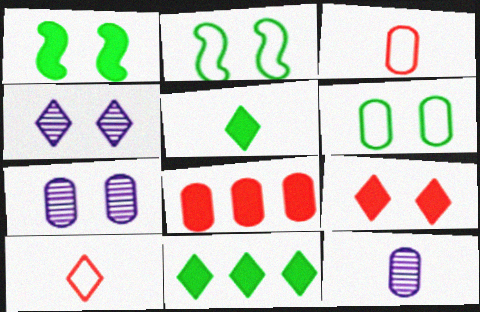[[2, 7, 9], 
[4, 10, 11], 
[6, 8, 12]]